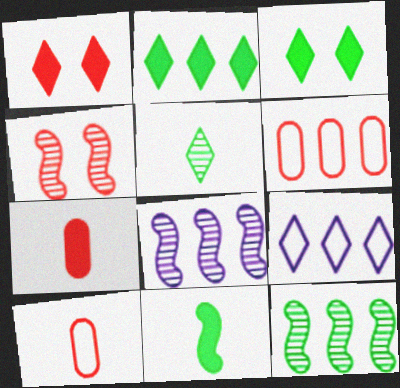[[1, 5, 9], 
[2, 6, 8], 
[3, 8, 10]]